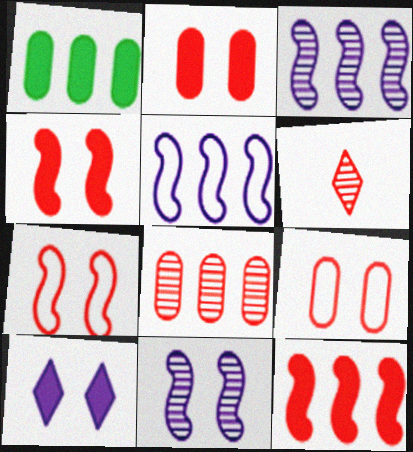[[6, 9, 12]]